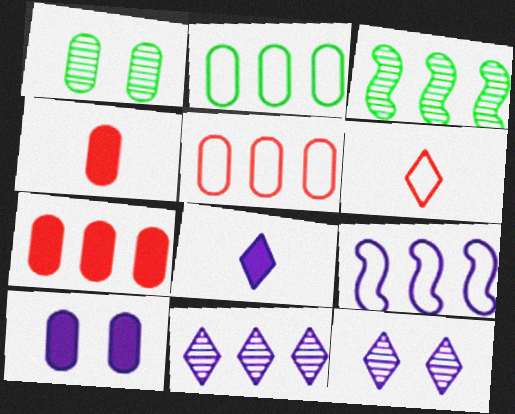[[3, 6, 10]]